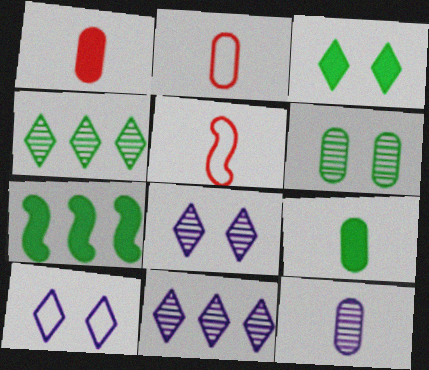[[2, 7, 8], 
[2, 9, 12], 
[3, 7, 9]]